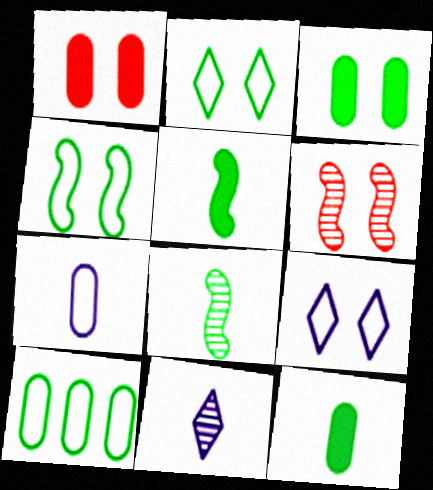[[3, 6, 9]]